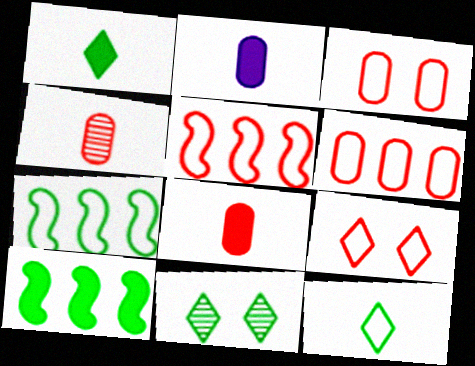[[2, 5, 11]]